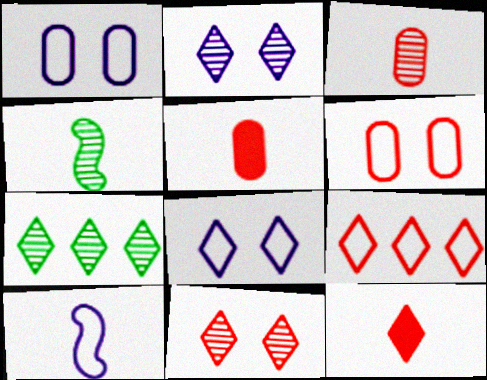[[7, 8, 12], 
[9, 11, 12]]